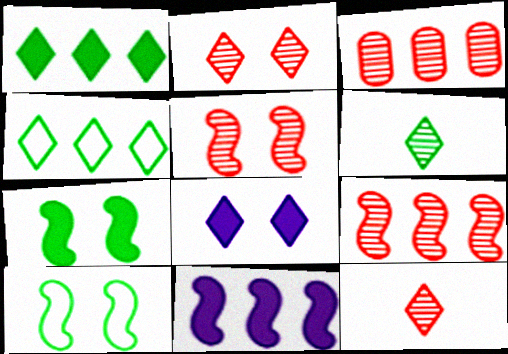[[3, 4, 11], 
[3, 5, 12], 
[4, 8, 12]]